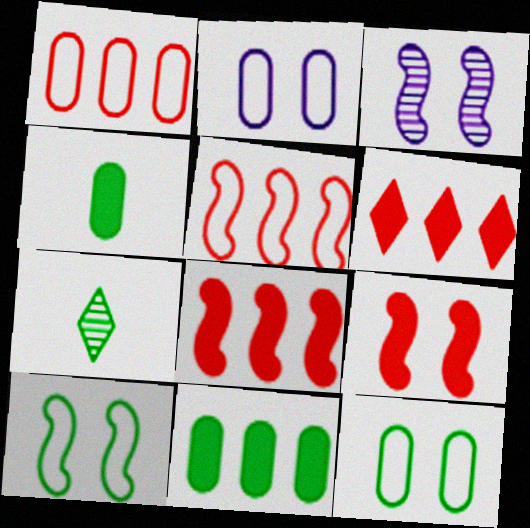[[2, 7, 8], 
[3, 9, 10], 
[7, 10, 11]]